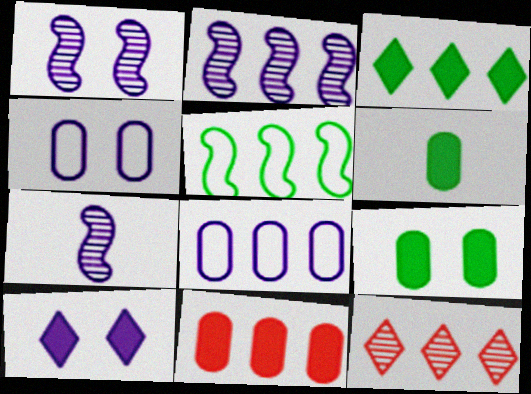[[1, 2, 7], 
[1, 4, 10], 
[7, 8, 10]]